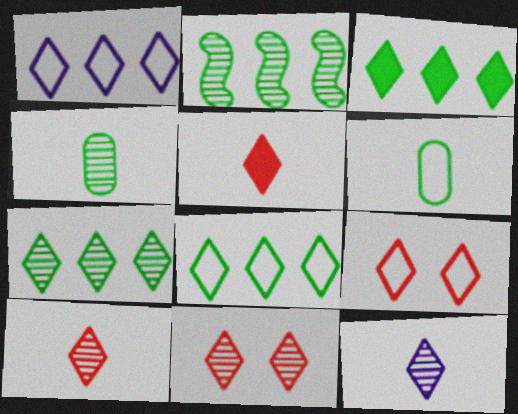[[3, 7, 8], 
[3, 9, 12], 
[7, 11, 12]]